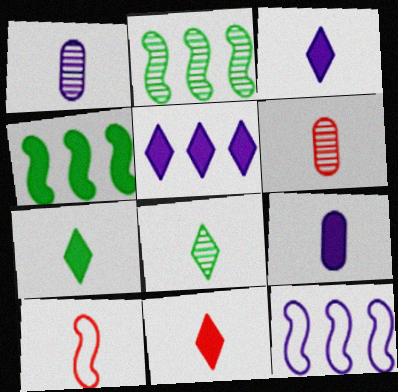[[1, 7, 10], 
[3, 7, 11], 
[6, 10, 11], 
[8, 9, 10]]